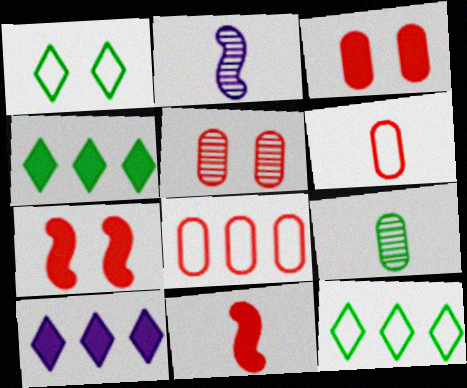[[2, 3, 12]]